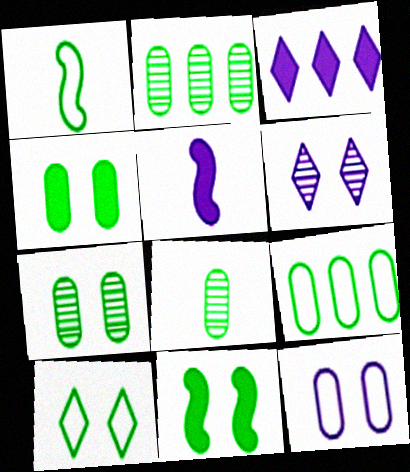[[1, 9, 10], 
[2, 7, 8], 
[4, 8, 9], 
[7, 10, 11]]